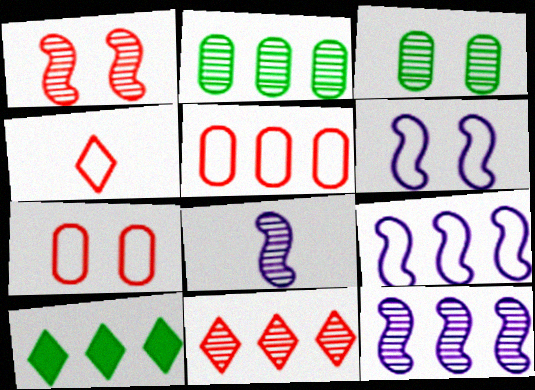[[2, 11, 12], 
[3, 8, 11], 
[5, 10, 12], 
[7, 8, 10]]